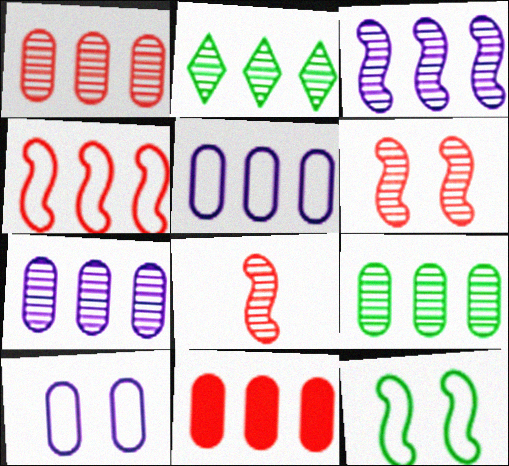[[1, 2, 3], 
[1, 7, 9], 
[5, 9, 11]]